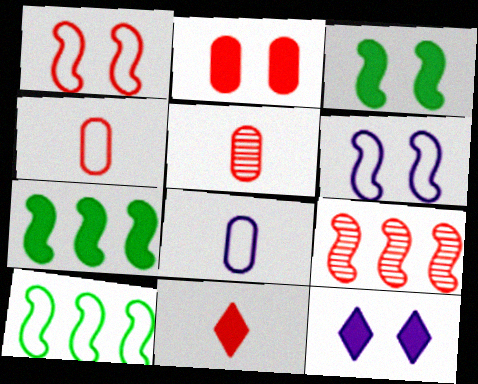[[2, 3, 12], 
[5, 10, 12]]